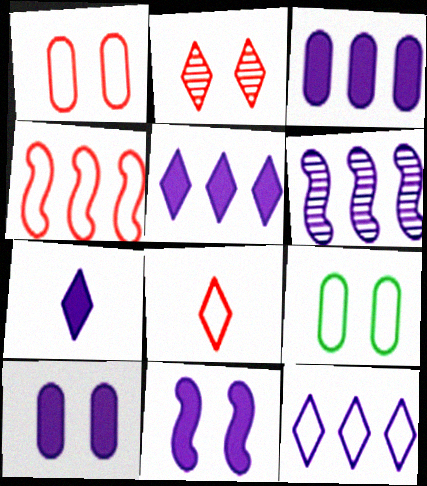[[1, 4, 8], 
[2, 9, 11], 
[3, 6, 12], 
[3, 7, 11]]